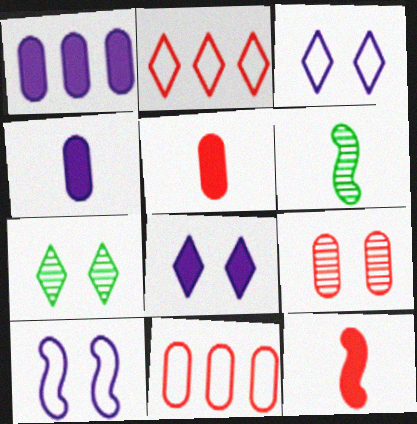[[2, 9, 12], 
[5, 9, 11], 
[6, 8, 11]]